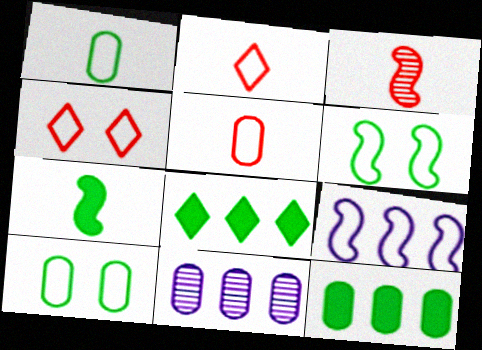[[1, 4, 9], 
[2, 9, 10], 
[4, 7, 11]]